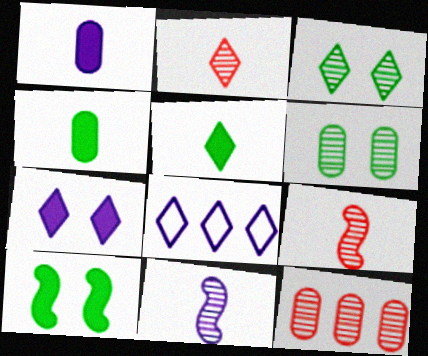[[3, 11, 12]]